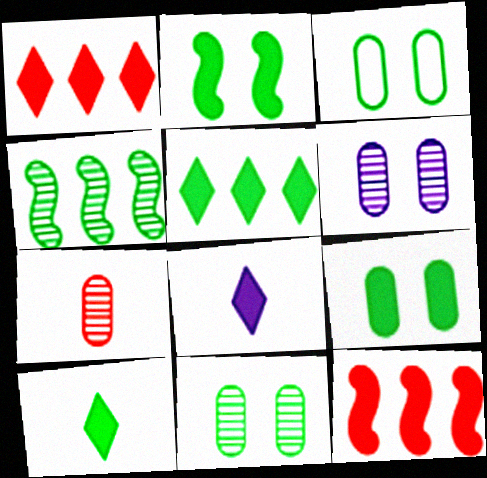[[3, 4, 10], 
[3, 9, 11], 
[8, 9, 12]]